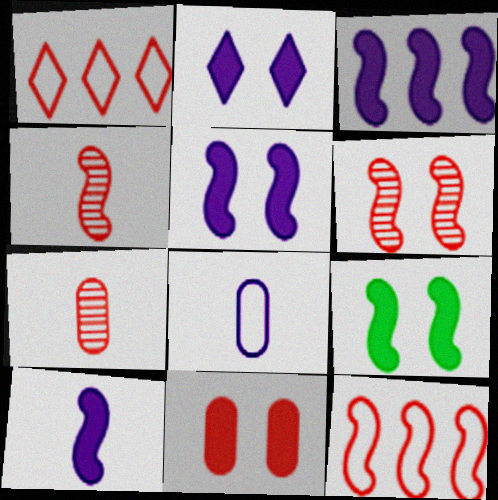[[1, 4, 11], 
[2, 9, 11], 
[3, 5, 10]]